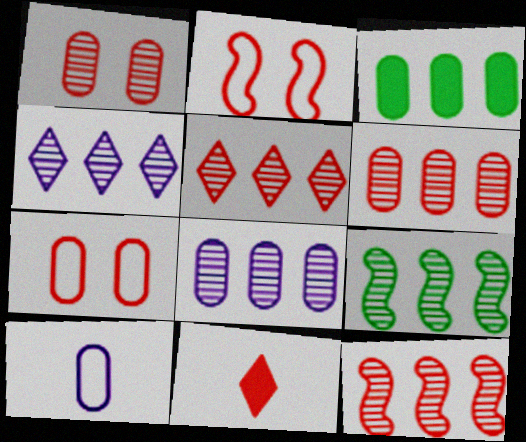[[1, 3, 10], 
[2, 6, 11], 
[4, 6, 9], 
[5, 6, 12], 
[5, 8, 9], 
[7, 11, 12]]